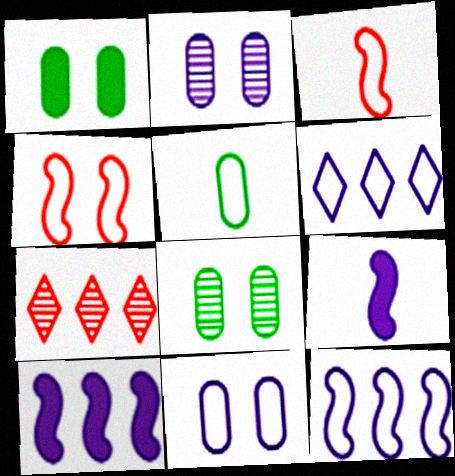[[2, 6, 9], 
[4, 5, 6]]